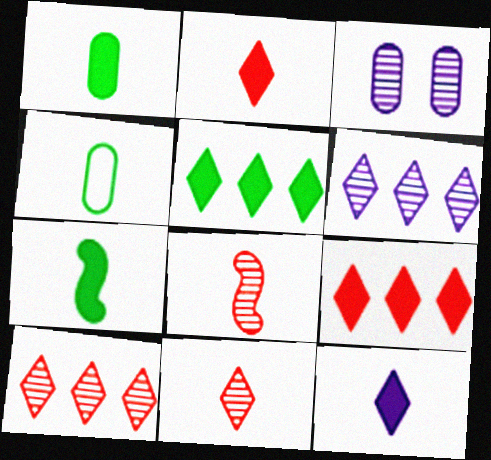[[4, 8, 12]]